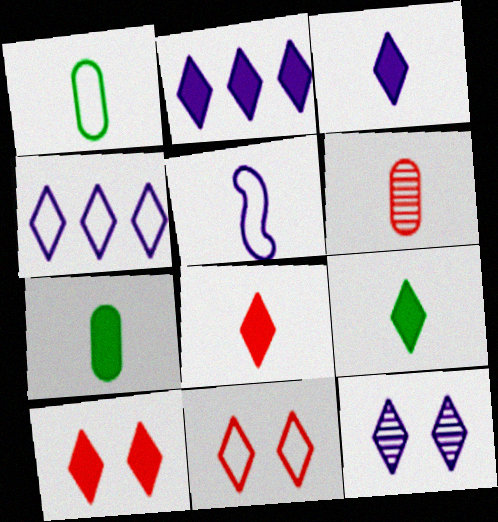[[2, 9, 10], 
[3, 4, 12], 
[3, 8, 9], 
[5, 6, 9]]